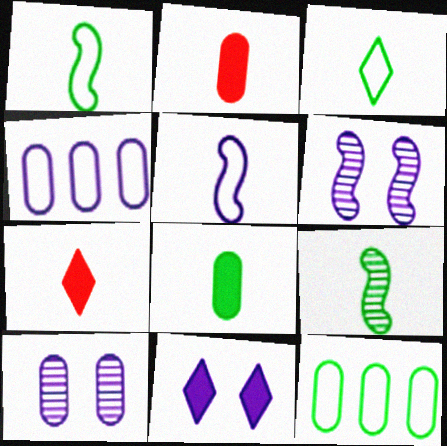[[2, 10, 12], 
[3, 8, 9], 
[6, 7, 12]]